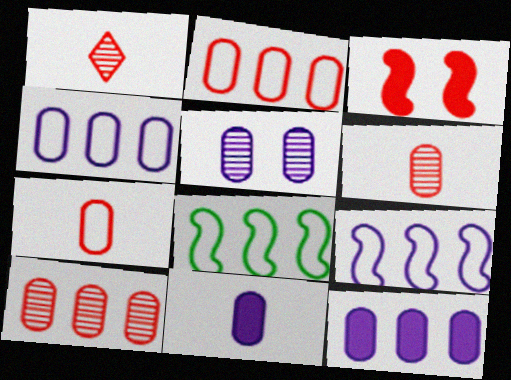[[1, 2, 3], 
[4, 5, 11]]